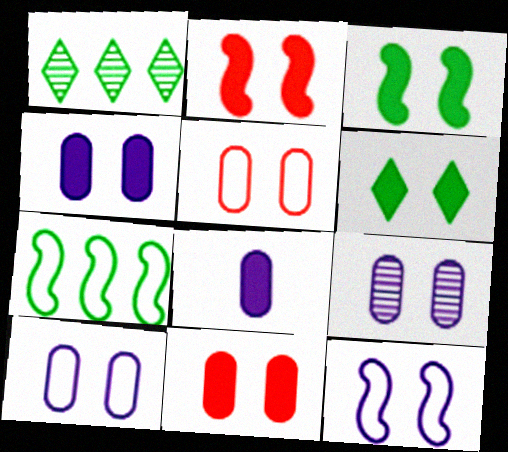[[2, 4, 6], 
[4, 9, 10]]